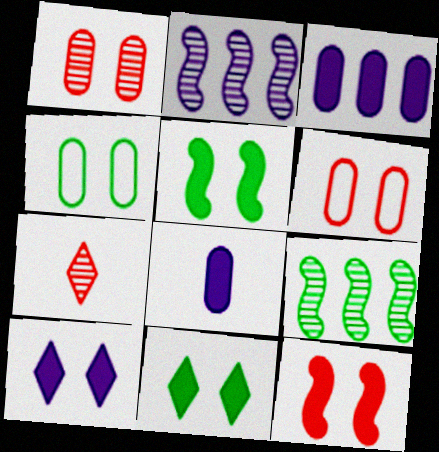[]